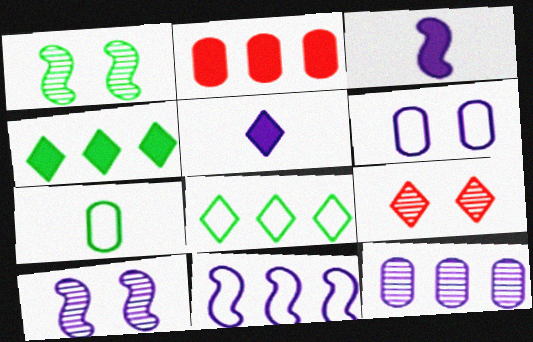[[1, 4, 7], 
[3, 10, 11], 
[5, 8, 9]]